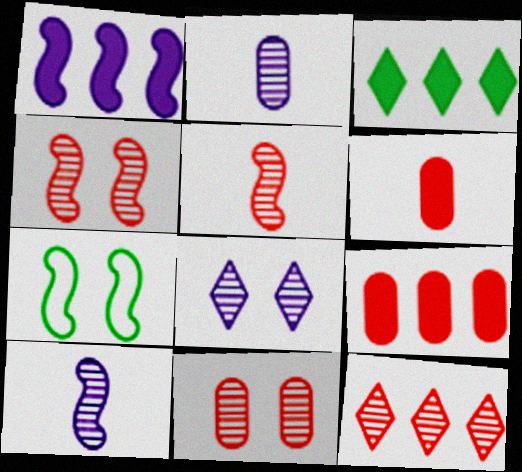[[1, 3, 9], 
[1, 5, 7], 
[5, 11, 12]]